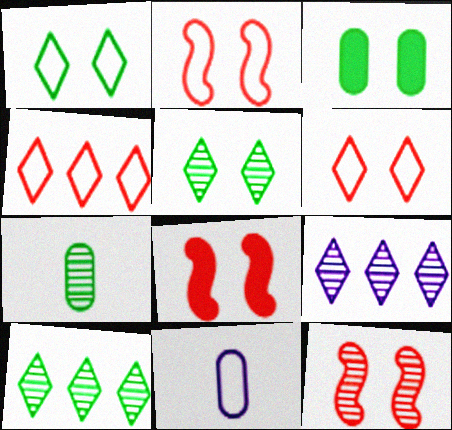[[2, 8, 12], 
[7, 9, 12], 
[8, 10, 11]]